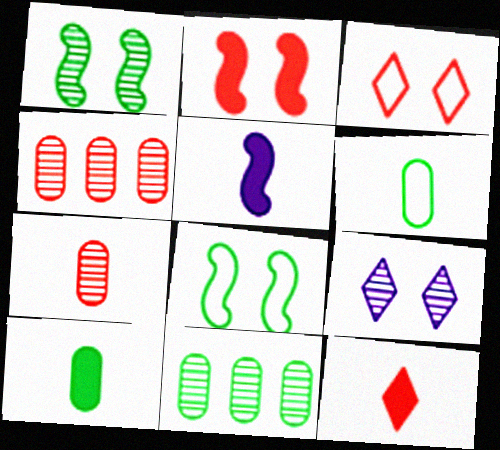[[3, 5, 11], 
[5, 10, 12]]